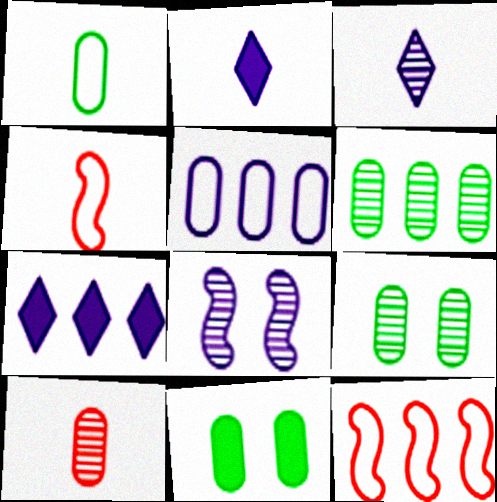[[1, 6, 11], 
[2, 5, 8], 
[2, 9, 12], 
[3, 11, 12], 
[4, 7, 9], 
[5, 10, 11], 
[6, 7, 12]]